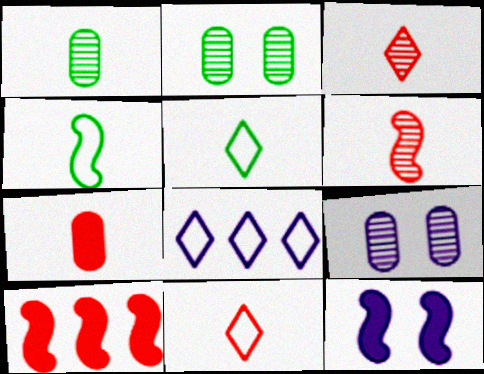[[5, 9, 10], 
[6, 7, 11]]